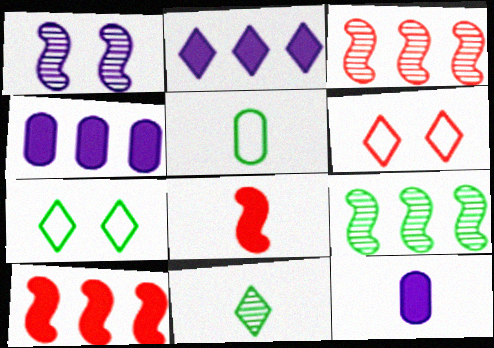[[2, 6, 11], 
[3, 7, 12], 
[6, 9, 12]]